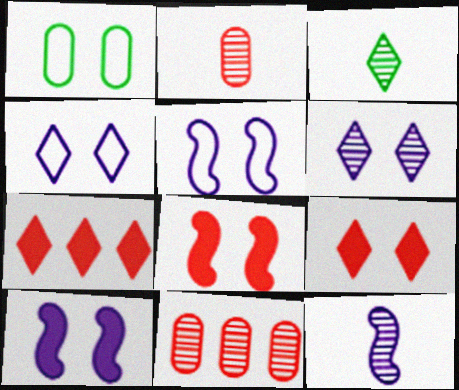[[1, 6, 8], 
[1, 7, 12], 
[2, 3, 12], 
[3, 4, 7]]